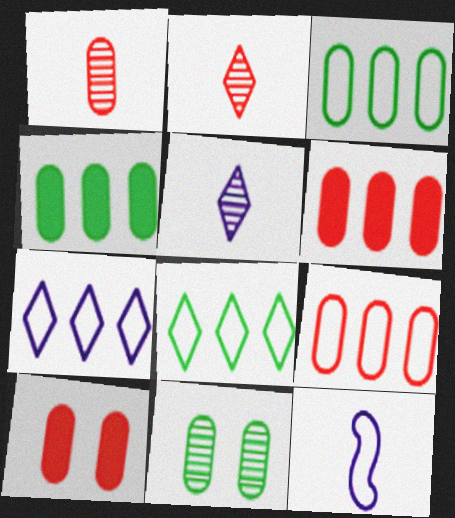[[1, 9, 10]]